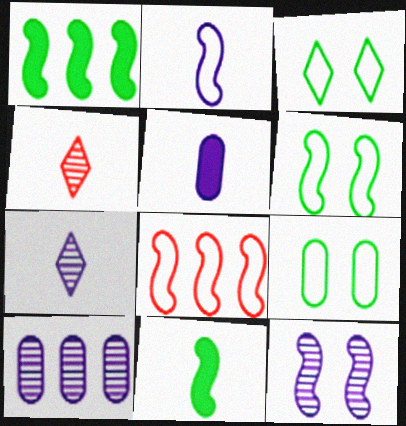[[2, 5, 7], 
[2, 6, 8], 
[3, 6, 9], 
[7, 10, 12], 
[8, 11, 12]]